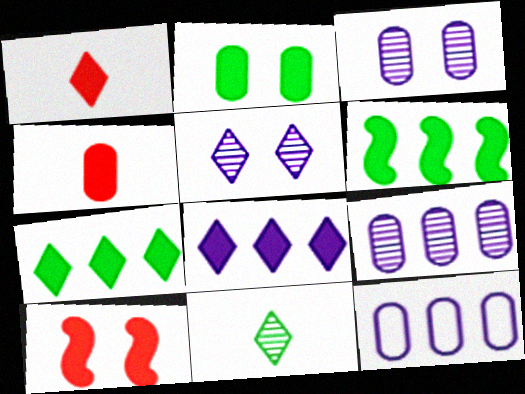[[10, 11, 12]]